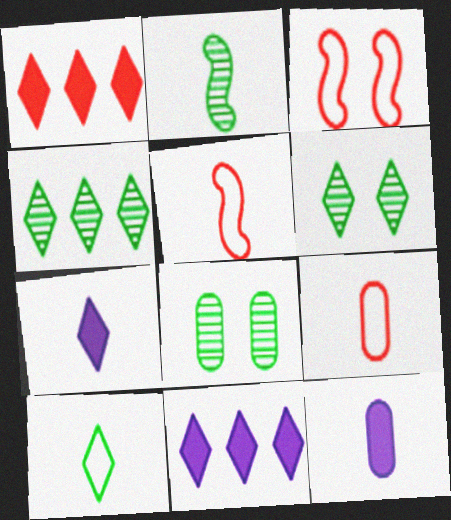[[2, 4, 8], 
[2, 7, 9], 
[3, 4, 12], 
[5, 8, 11]]